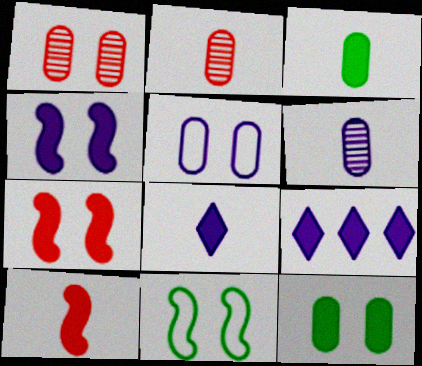[[1, 5, 12], 
[2, 9, 11], 
[3, 7, 9], 
[3, 8, 10], 
[9, 10, 12]]